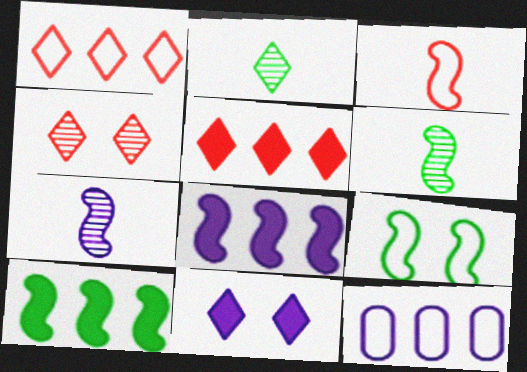[[1, 2, 11], 
[6, 9, 10], 
[7, 11, 12]]